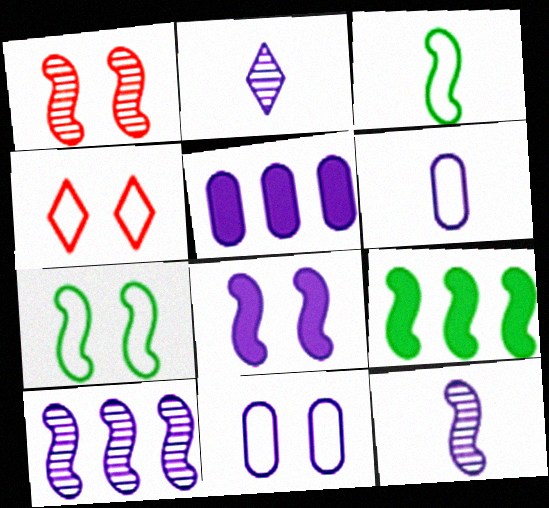[[1, 7, 8], 
[4, 7, 11]]